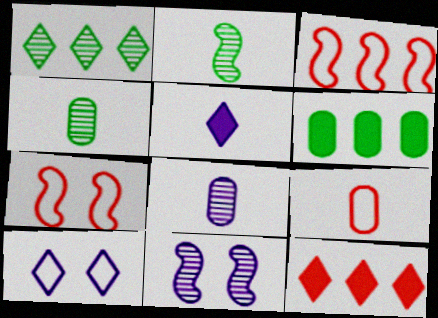[[2, 5, 9]]